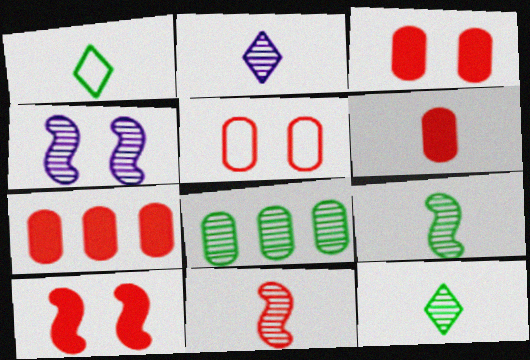[[1, 4, 7], 
[3, 6, 7]]